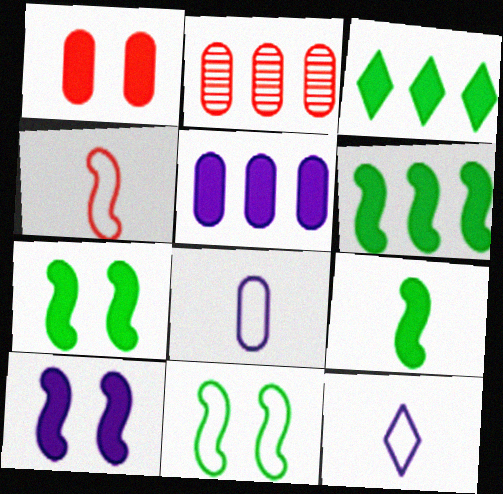[[2, 7, 12], 
[6, 7, 9]]